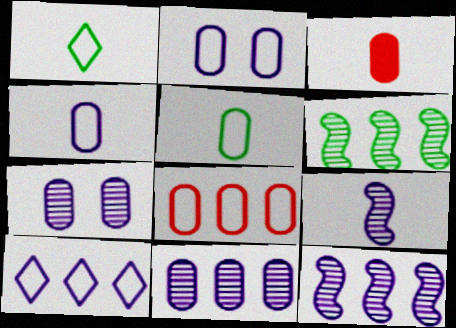[[1, 3, 9], 
[2, 5, 8]]